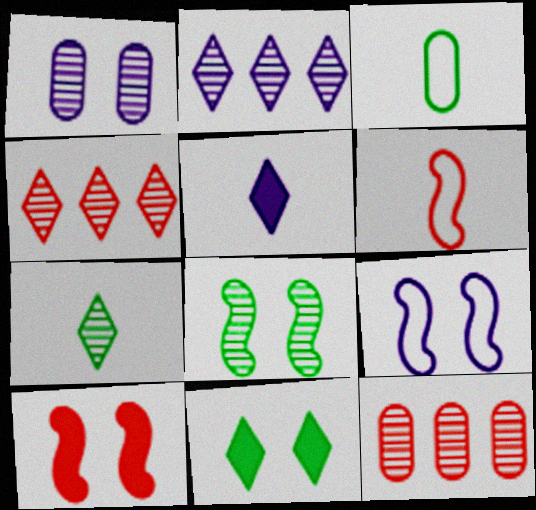[[2, 3, 10], 
[8, 9, 10]]